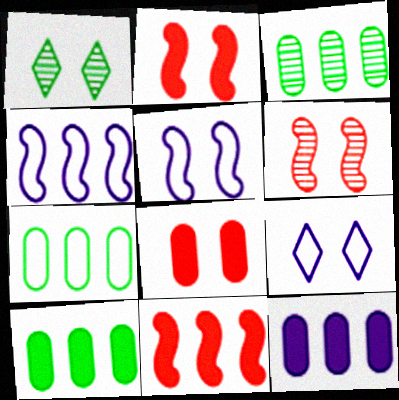[[1, 5, 8], 
[3, 7, 10]]